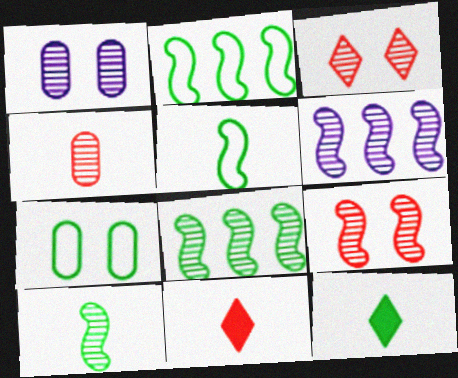[[1, 2, 11], 
[6, 7, 11], 
[6, 9, 10], 
[7, 8, 12]]